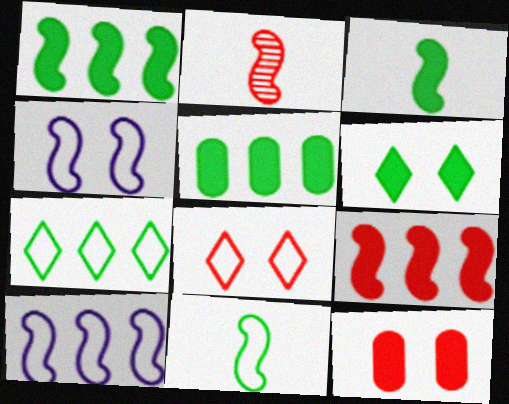[[1, 2, 4], 
[3, 5, 6]]